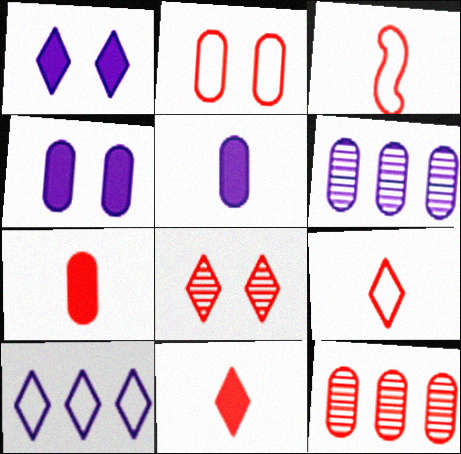[[2, 7, 12]]